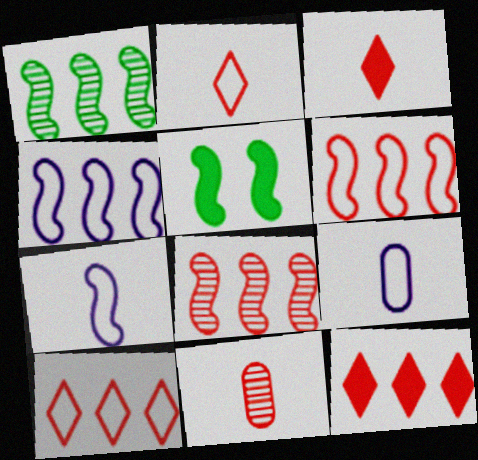[[5, 7, 8]]